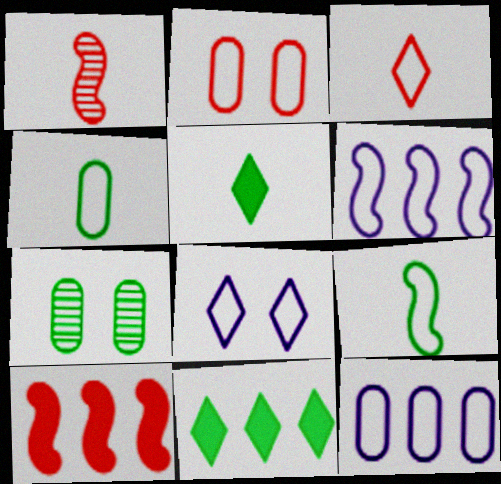[[2, 4, 12], 
[7, 9, 11]]